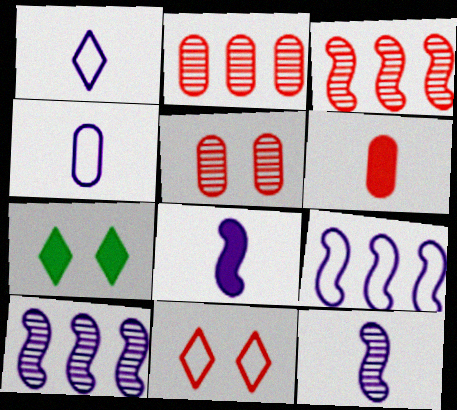[[3, 4, 7], 
[3, 6, 11]]